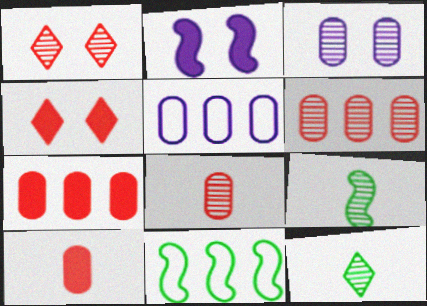[[4, 5, 9]]